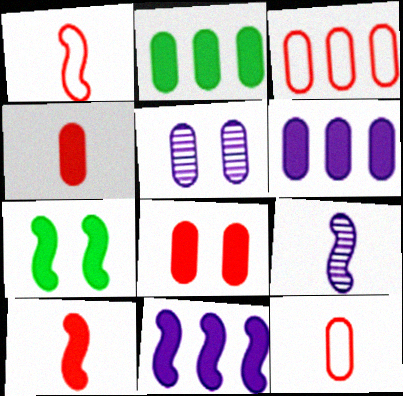[[2, 5, 12], 
[7, 10, 11]]